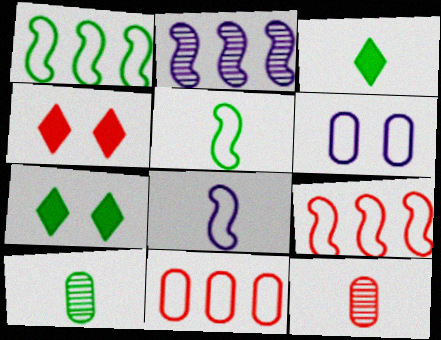[[1, 7, 10], 
[3, 5, 10], 
[3, 8, 12], 
[4, 9, 12]]